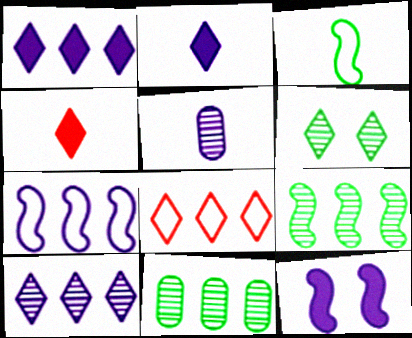[[2, 6, 8], 
[3, 4, 5]]